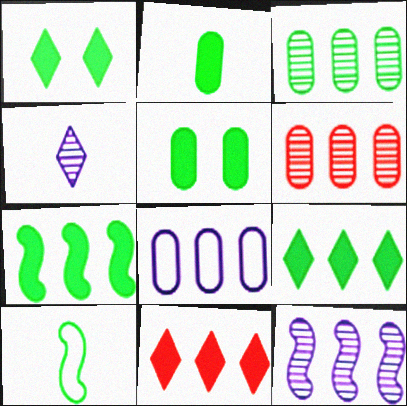[[1, 2, 7], 
[1, 3, 10]]